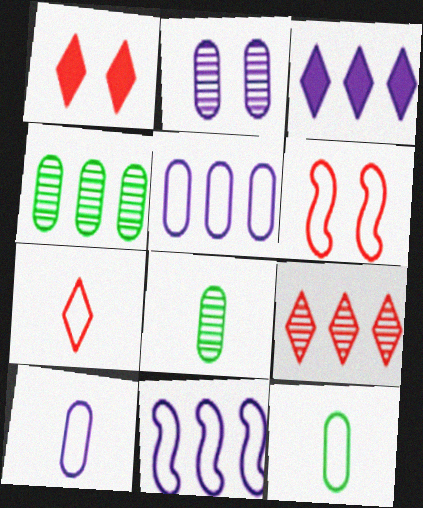[[1, 7, 9], 
[1, 8, 11], 
[3, 6, 8]]